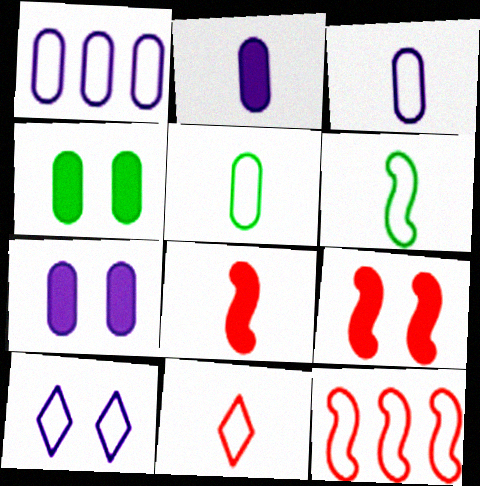[[3, 6, 11], 
[5, 10, 12]]